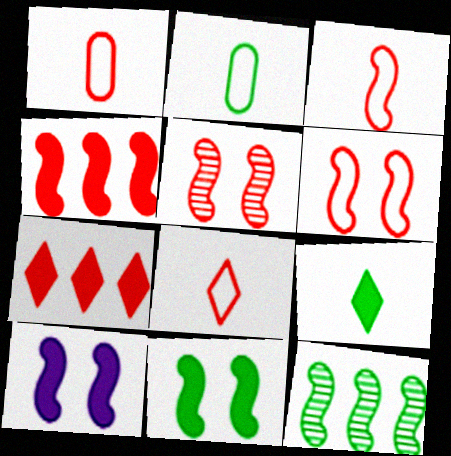[[1, 3, 8], 
[1, 5, 7], 
[3, 4, 5], 
[3, 10, 12]]